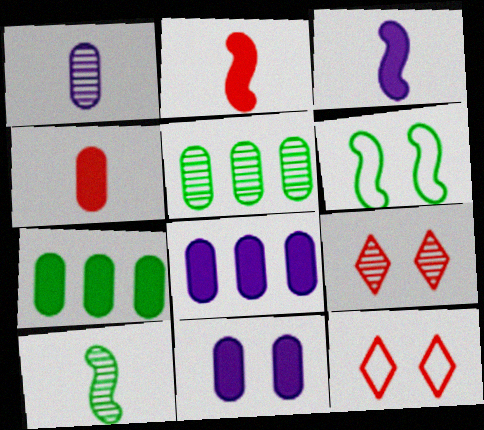[[3, 5, 12], 
[4, 7, 11], 
[6, 9, 11], 
[8, 10, 12]]